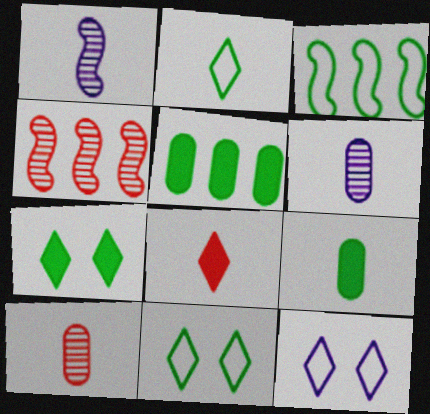[[4, 9, 12]]